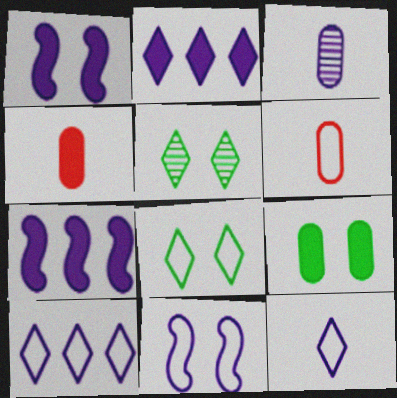[[1, 3, 10], 
[2, 3, 11], 
[5, 6, 7]]